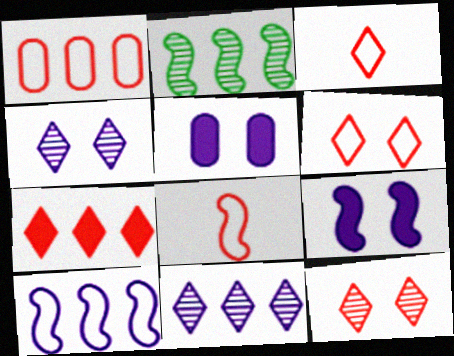[[1, 6, 8], 
[2, 3, 5], 
[2, 8, 9], 
[3, 7, 12]]